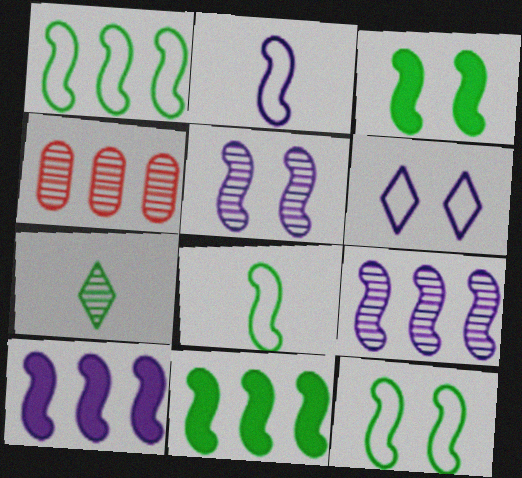[[1, 8, 12], 
[2, 5, 10], 
[4, 5, 7]]